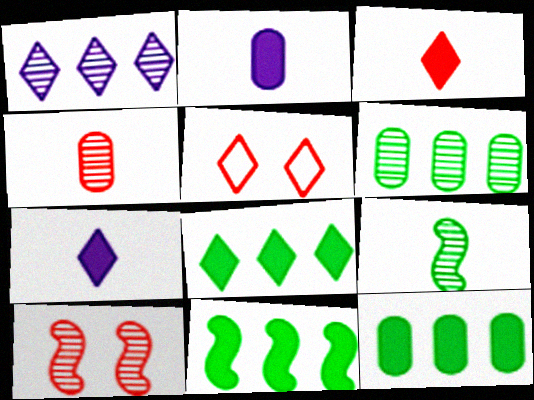[[8, 11, 12]]